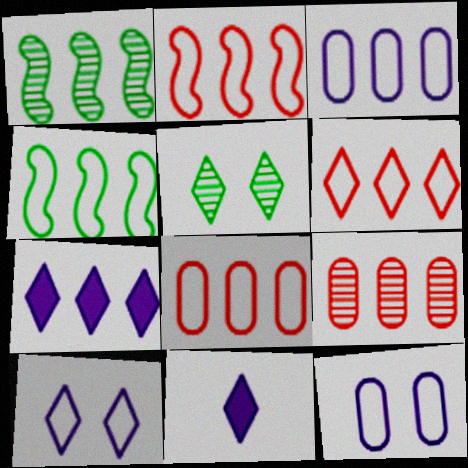[[1, 7, 8], 
[2, 6, 8], 
[3, 4, 6], 
[4, 7, 9], 
[5, 6, 11]]